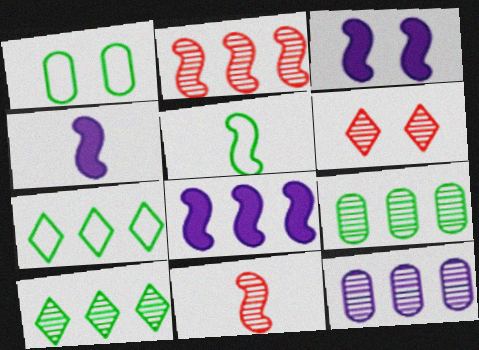[[1, 3, 6], 
[1, 5, 7], 
[2, 3, 5], 
[2, 10, 12], 
[3, 4, 8], 
[4, 5, 11]]